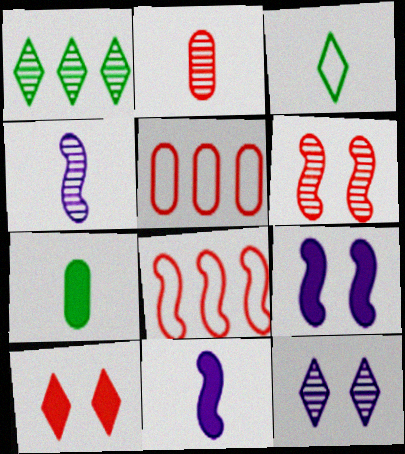[[2, 3, 11], 
[2, 8, 10], 
[7, 8, 12]]